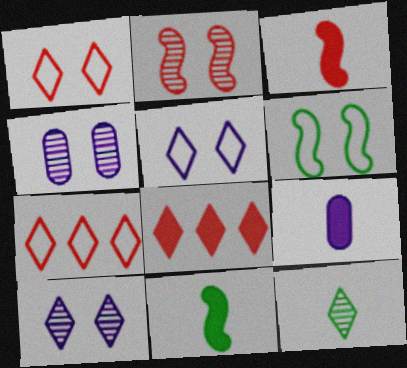[[4, 7, 11], 
[5, 8, 12]]